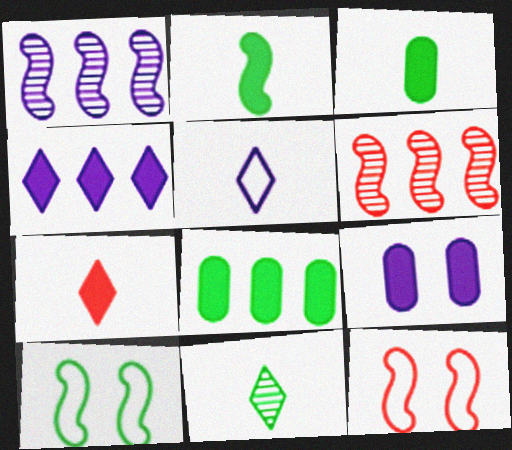[[1, 2, 12], 
[1, 5, 9], 
[5, 7, 11], 
[8, 10, 11]]